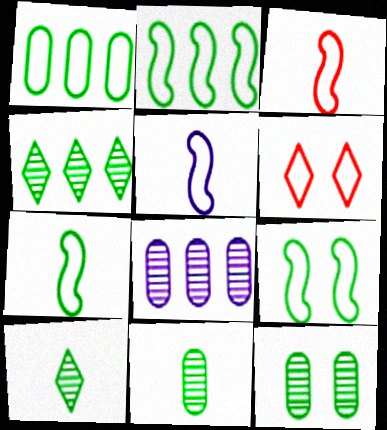[[1, 5, 6], 
[2, 7, 9], 
[3, 5, 7]]